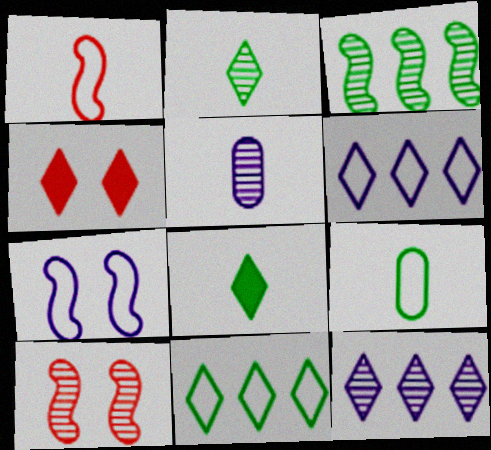[[1, 5, 8], 
[2, 4, 6]]